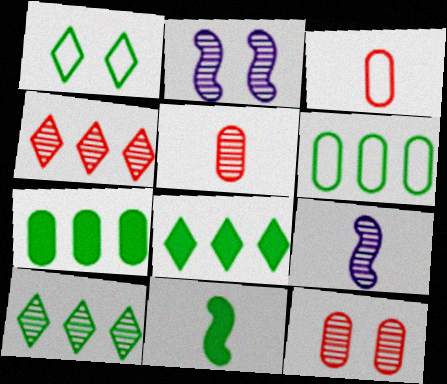[[2, 3, 8], 
[2, 5, 10], 
[9, 10, 12]]